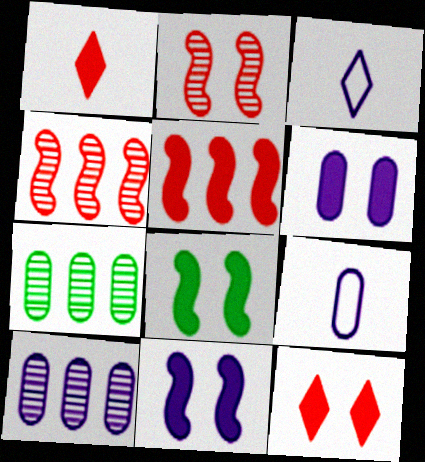[[3, 10, 11], 
[6, 8, 12], 
[6, 9, 10]]